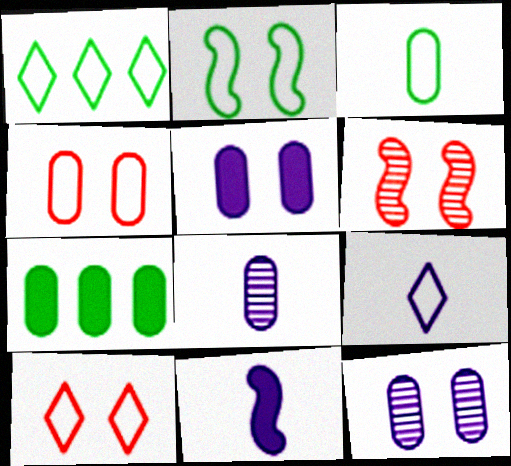[[1, 2, 3], 
[1, 9, 10], 
[4, 7, 8], 
[6, 7, 9], 
[8, 9, 11]]